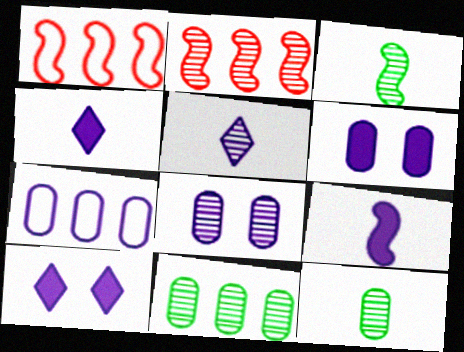[[1, 10, 12]]